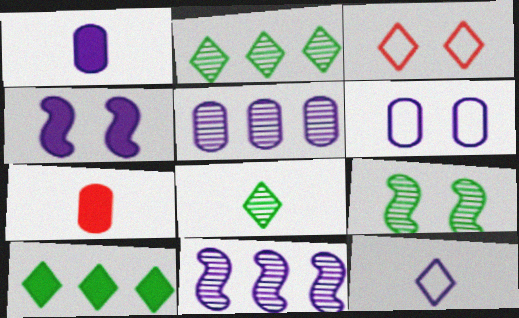[[1, 5, 6], 
[4, 5, 12], 
[4, 7, 10]]